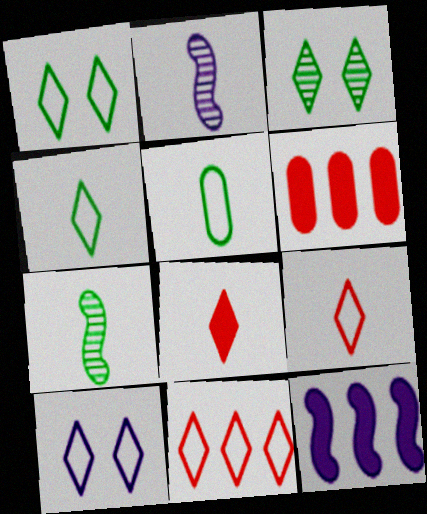[[1, 2, 6], 
[2, 5, 8], 
[4, 10, 11], 
[6, 7, 10]]